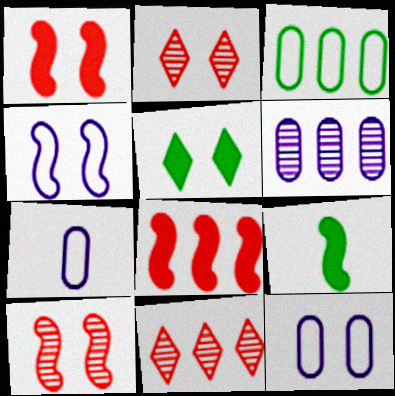[[5, 10, 12], 
[9, 11, 12]]